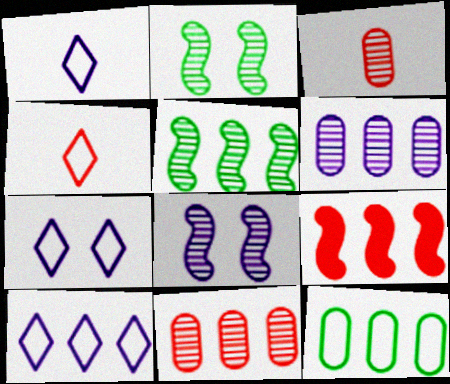[[1, 7, 10]]